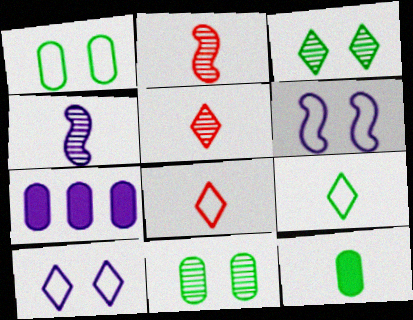[[4, 7, 10], 
[4, 8, 12]]